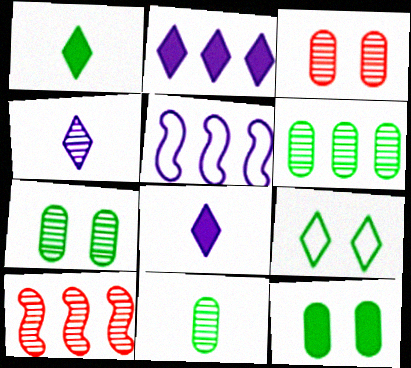[[1, 3, 5], 
[4, 7, 10], 
[6, 7, 11]]